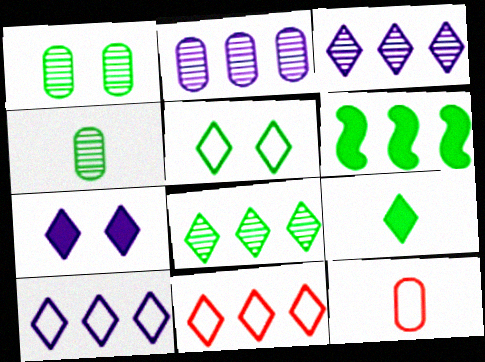[[2, 6, 11], 
[4, 5, 6], 
[5, 8, 9]]